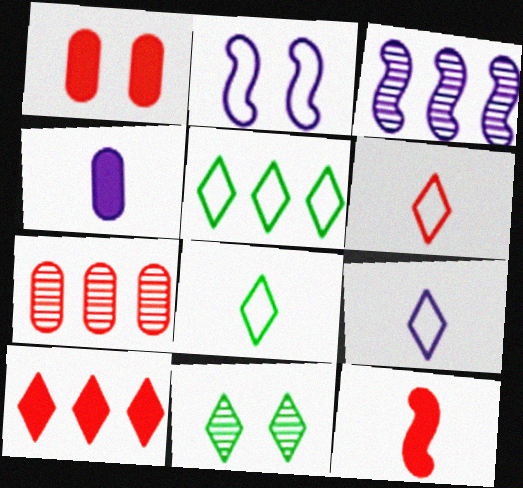[[1, 2, 11], 
[1, 3, 8], 
[1, 10, 12], 
[6, 8, 9], 
[9, 10, 11]]